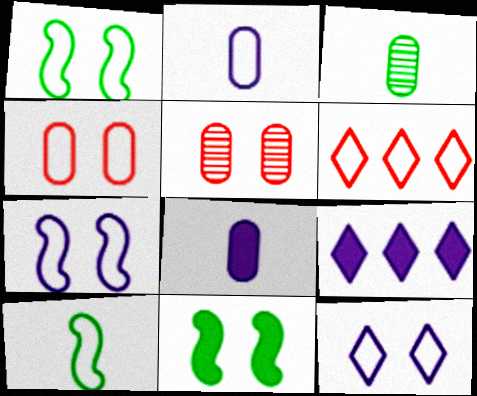[[1, 2, 6], 
[1, 4, 12], 
[5, 9, 10], 
[5, 11, 12]]